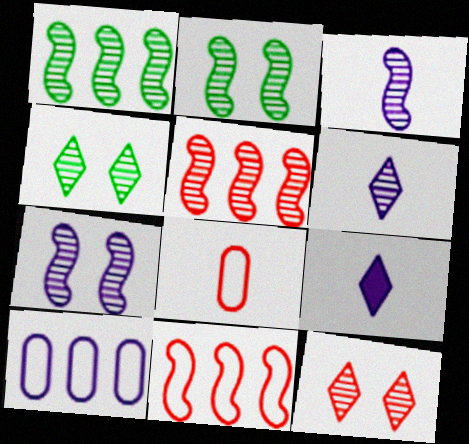[[2, 3, 5], 
[7, 9, 10]]